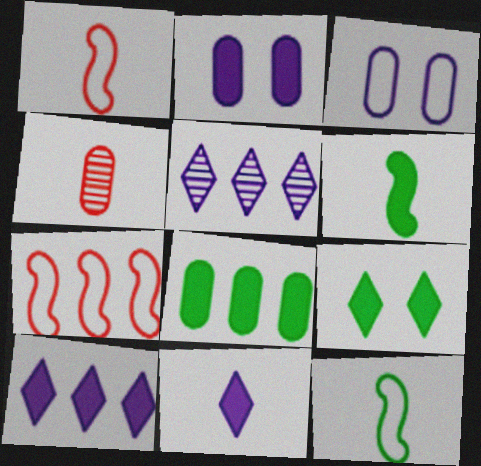[[3, 4, 8], 
[4, 11, 12], 
[5, 7, 8], 
[6, 8, 9]]